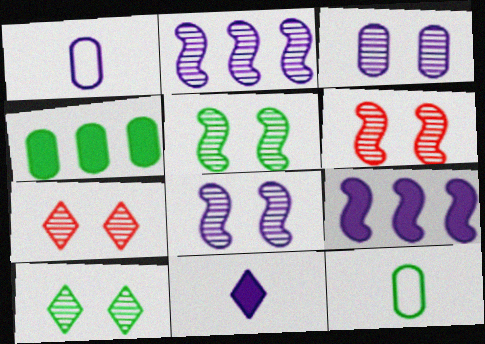[[3, 5, 7], 
[3, 6, 10], 
[5, 6, 8], 
[7, 9, 12]]